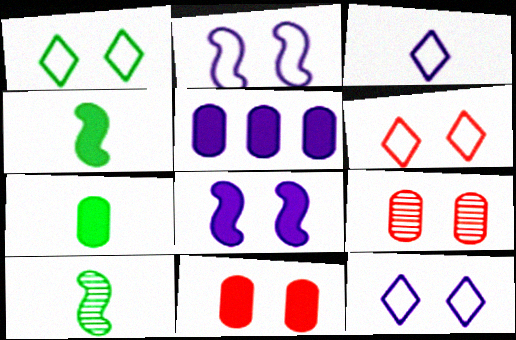[[1, 6, 12], 
[1, 8, 9], 
[5, 6, 10], 
[5, 7, 11]]